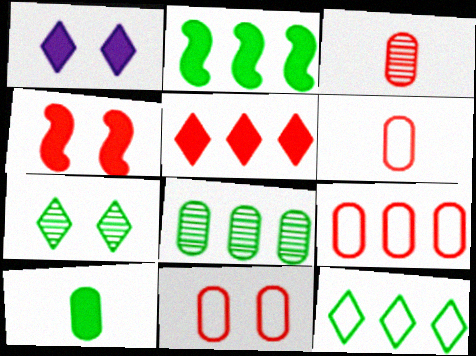[[2, 8, 12], 
[6, 9, 11]]